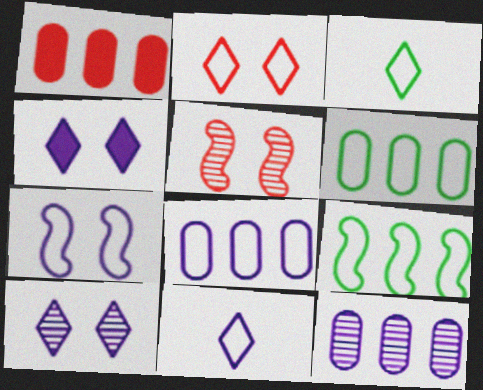[[1, 6, 12], 
[7, 8, 11]]